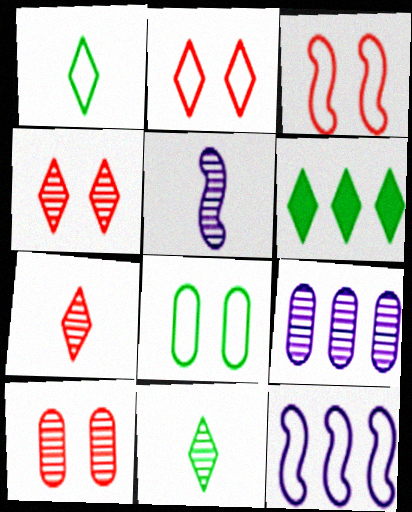[]